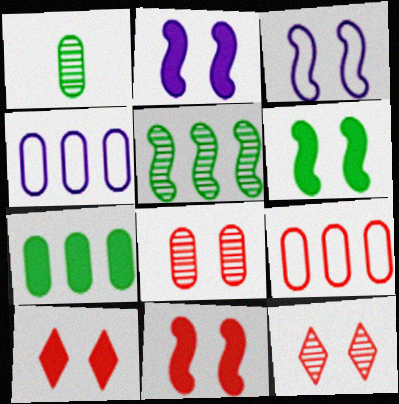[[2, 6, 11]]